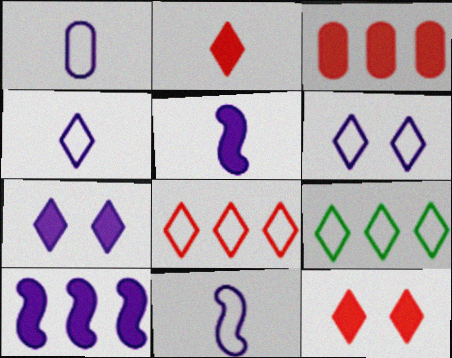[[1, 4, 11]]